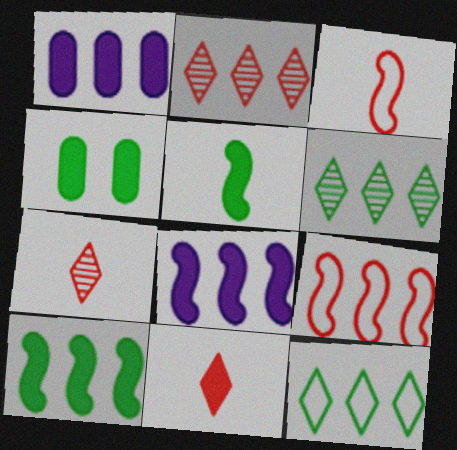[[1, 6, 9], 
[4, 8, 11]]